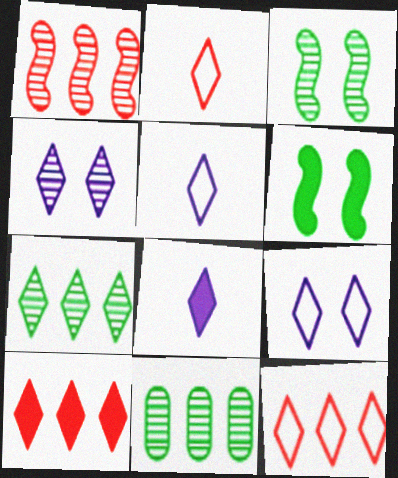[]